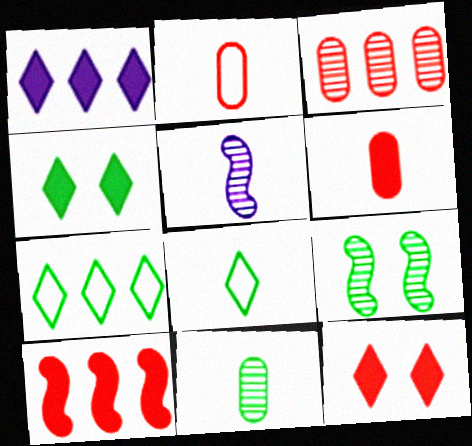[[1, 2, 9], 
[5, 6, 8], 
[6, 10, 12]]